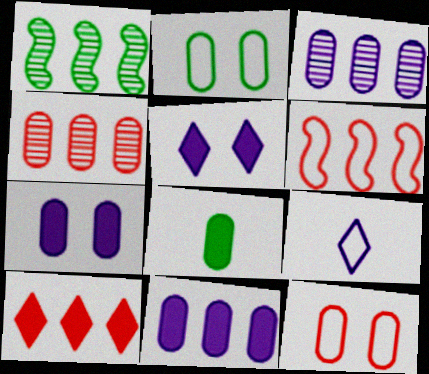[[2, 6, 9], 
[3, 8, 12], 
[4, 6, 10]]